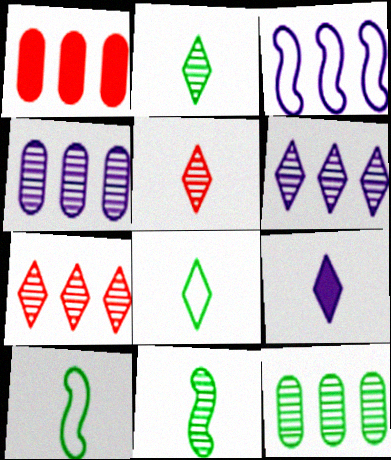[[5, 8, 9]]